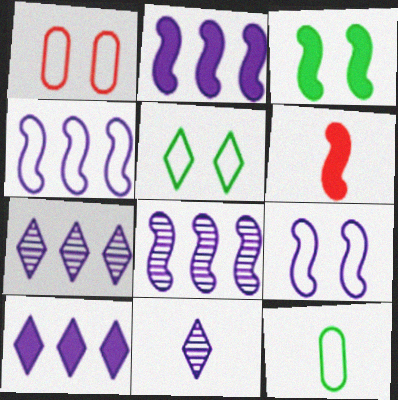[[1, 5, 9], 
[2, 3, 6], 
[2, 4, 8], 
[6, 11, 12]]